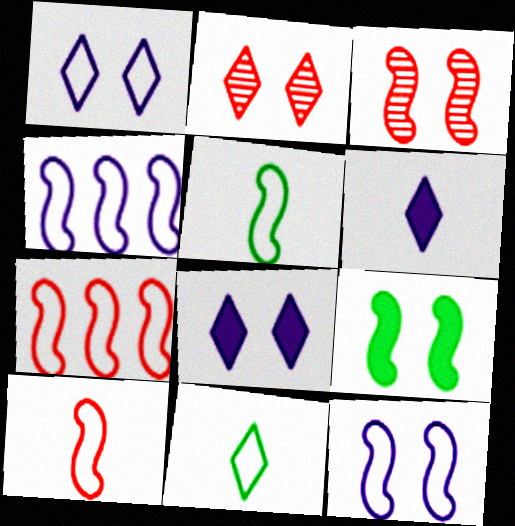[[3, 9, 12], 
[5, 7, 12]]